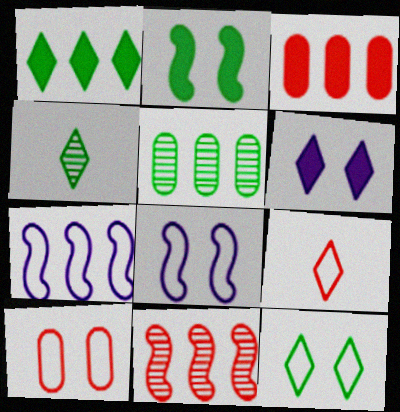[[1, 4, 12], 
[3, 4, 8], 
[8, 10, 12]]